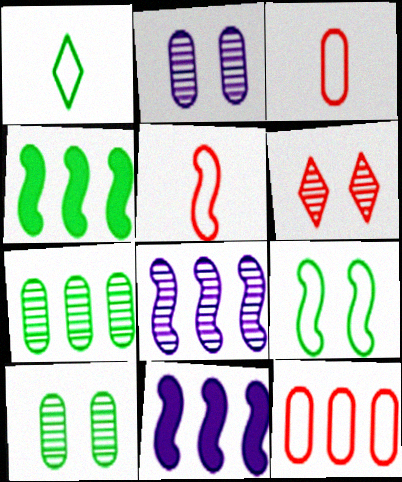[[1, 4, 10]]